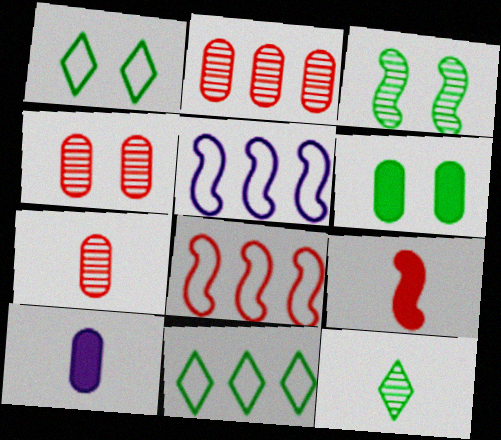[[1, 3, 6], 
[2, 4, 7], 
[3, 5, 9]]